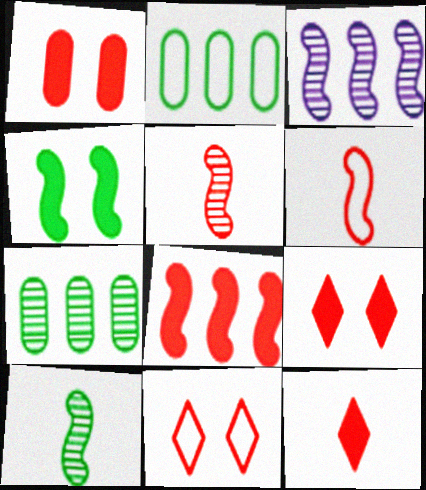[[1, 8, 12], 
[3, 4, 6]]